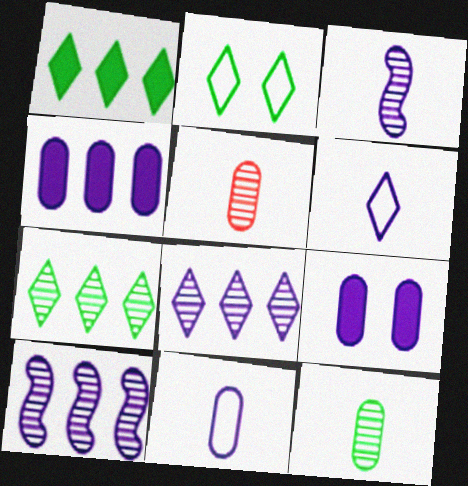[[6, 9, 10]]